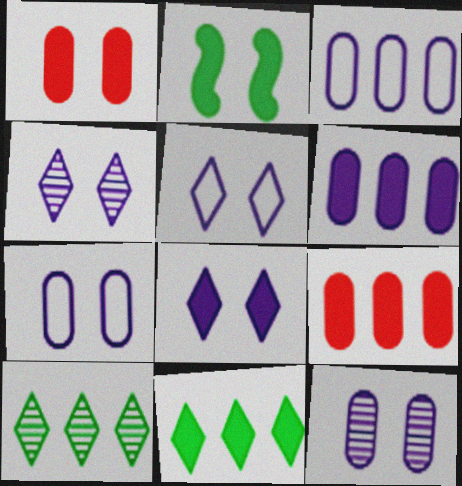[[1, 2, 8], 
[4, 5, 8]]